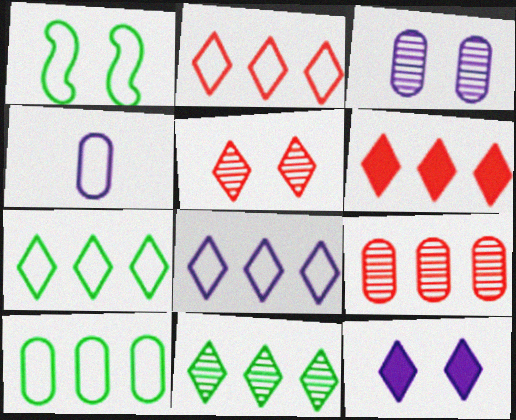[[1, 2, 4], 
[2, 7, 8], 
[6, 8, 11]]